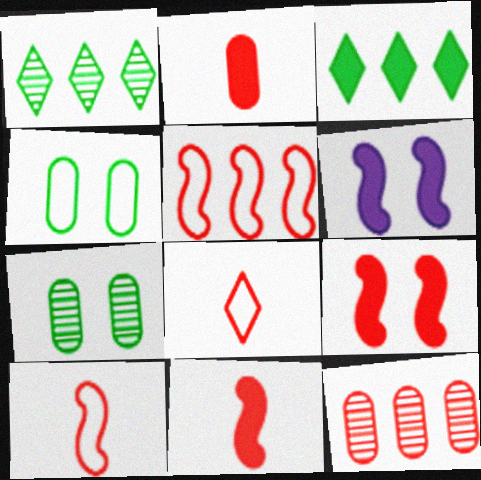[[2, 3, 6], 
[8, 9, 12]]